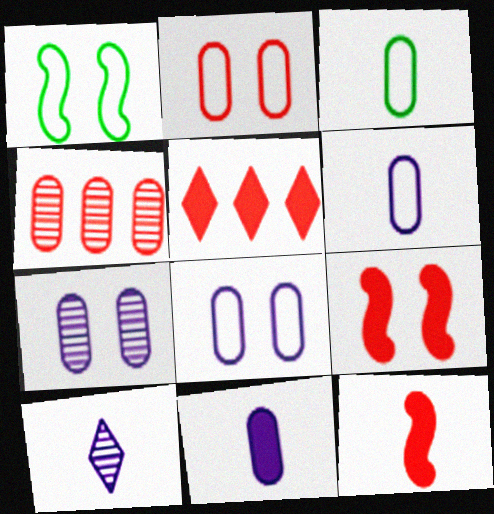[[3, 10, 12]]